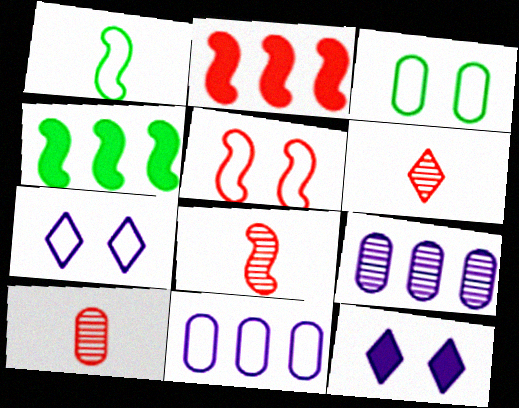[[2, 5, 8], 
[3, 5, 7], 
[4, 7, 10], 
[6, 8, 10]]